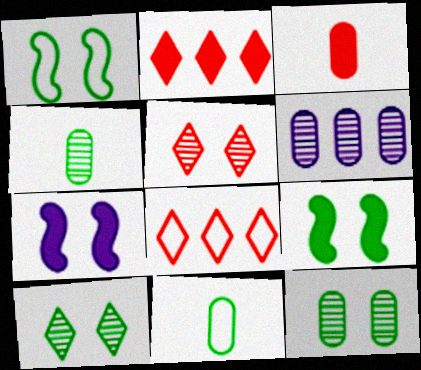[[4, 7, 8]]